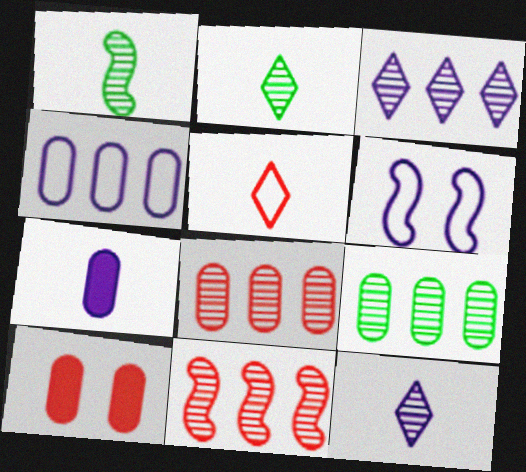[[1, 5, 7], 
[3, 6, 7], 
[3, 9, 11], 
[5, 10, 11]]